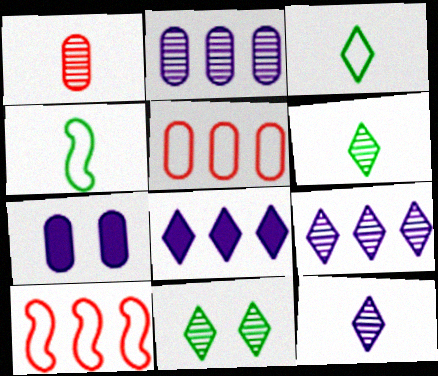[[6, 7, 10]]